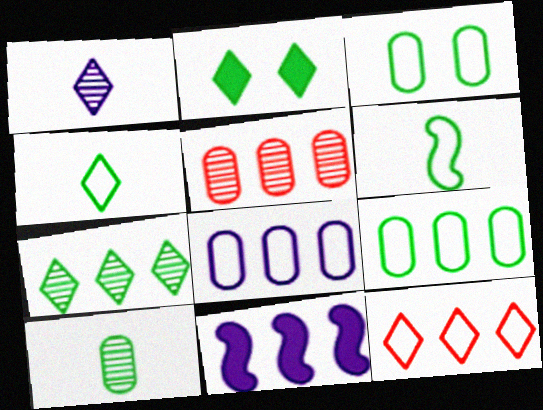[[1, 2, 12], 
[2, 4, 7]]